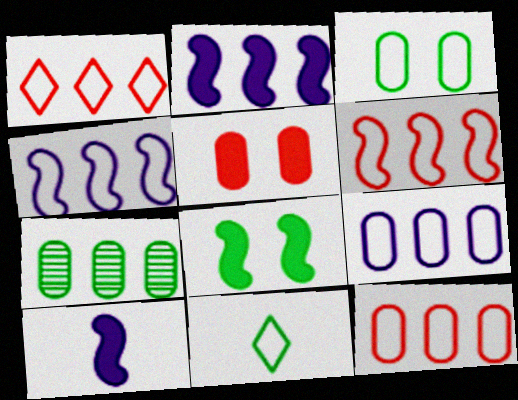[[1, 2, 7], 
[1, 6, 12], 
[7, 8, 11]]